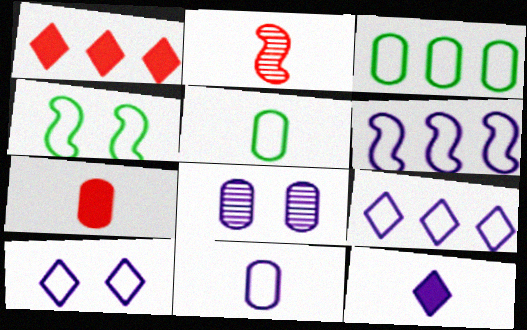[[2, 5, 12], 
[3, 7, 8], 
[6, 8, 12], 
[6, 10, 11]]